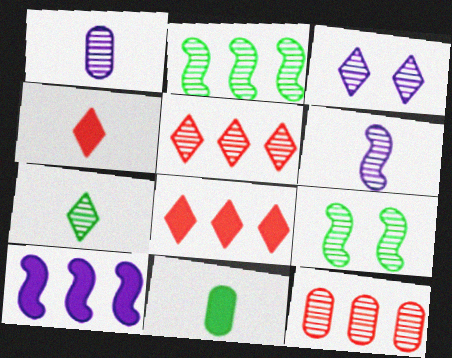[[1, 5, 9], 
[3, 5, 7]]